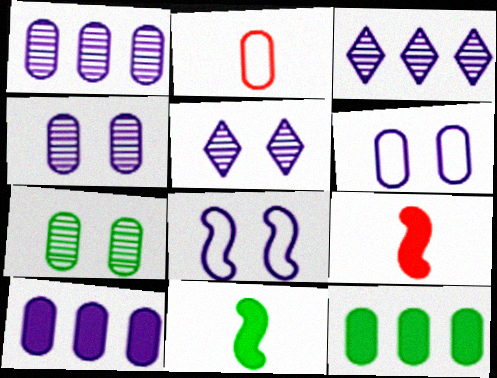[[2, 4, 12], 
[2, 7, 10]]